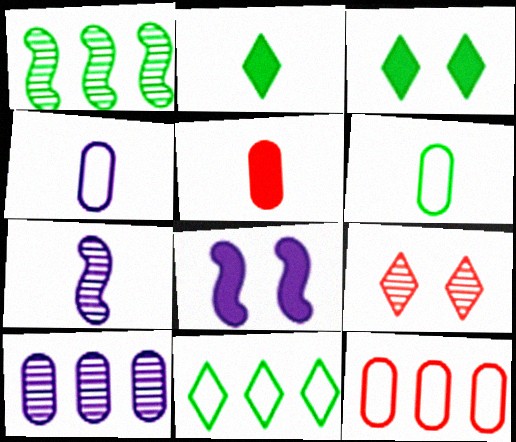[[1, 3, 6], 
[3, 7, 12]]